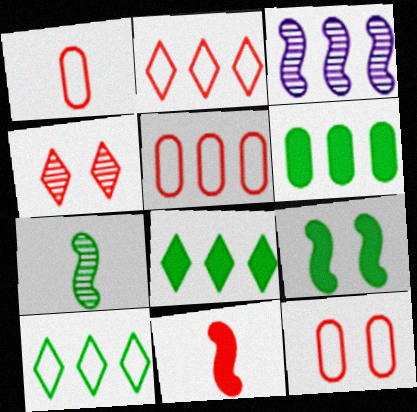[[1, 5, 12], 
[2, 3, 6], 
[3, 5, 8], 
[4, 5, 11]]